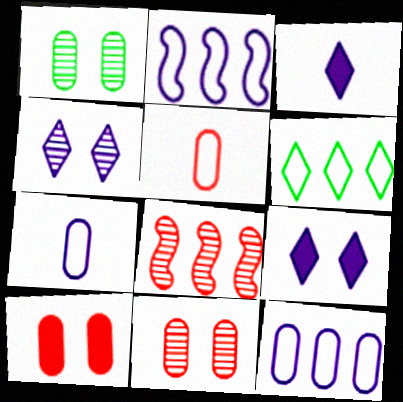[]